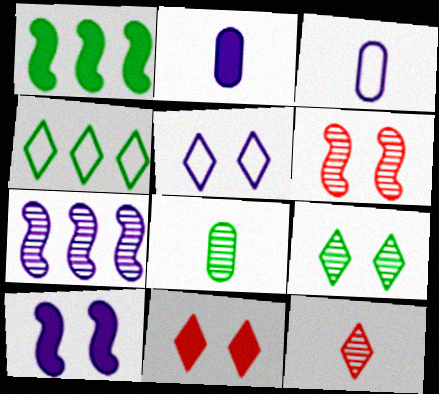[[1, 2, 11], 
[2, 4, 6], 
[2, 5, 7], 
[5, 9, 11]]